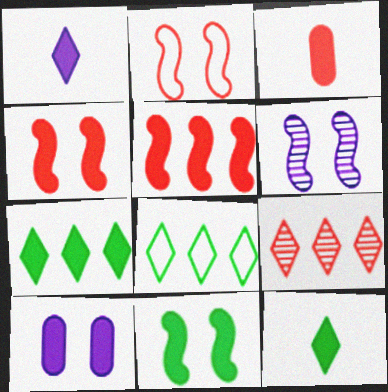[[2, 3, 9], 
[2, 6, 11], 
[3, 6, 8], 
[5, 10, 12]]